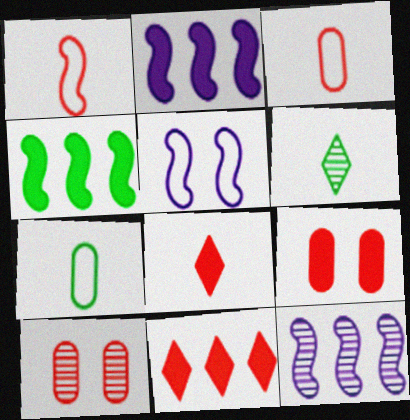[[1, 10, 11], 
[6, 10, 12]]